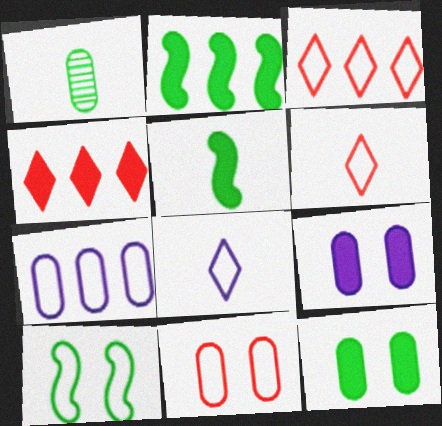[[4, 5, 9], 
[6, 7, 10]]